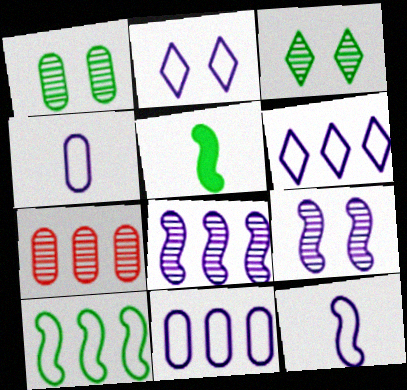[[2, 5, 7], 
[2, 11, 12]]